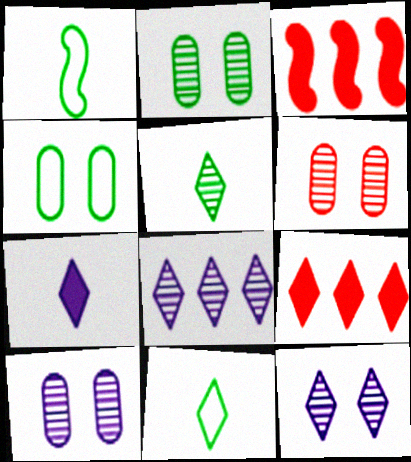[[1, 9, 10], 
[2, 6, 10], 
[3, 10, 11], 
[9, 11, 12]]